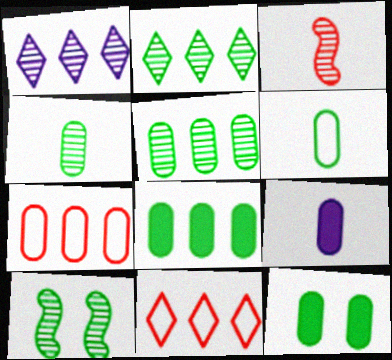[[2, 4, 10], 
[5, 6, 12], 
[9, 10, 11]]